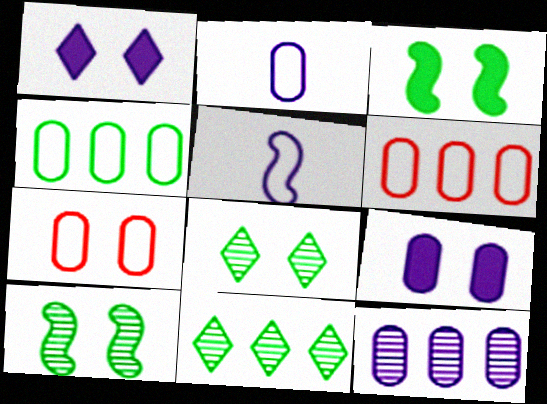[[1, 5, 12], 
[1, 7, 10], 
[2, 4, 7], 
[2, 9, 12]]